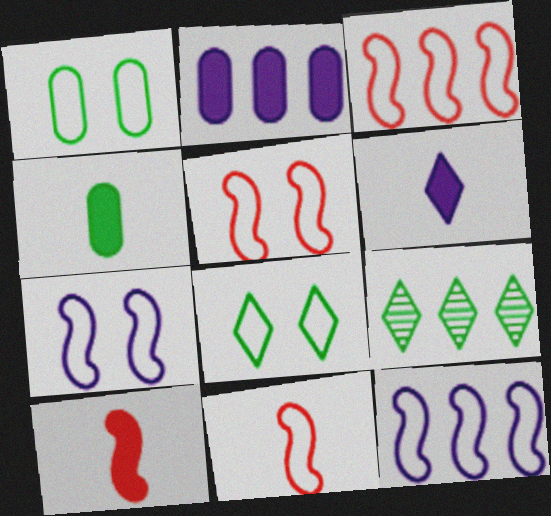[[2, 3, 9], 
[3, 5, 11], 
[4, 6, 10]]